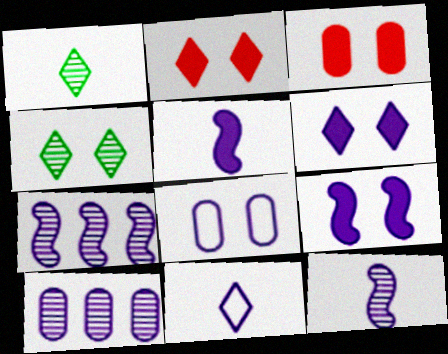[[9, 10, 11]]